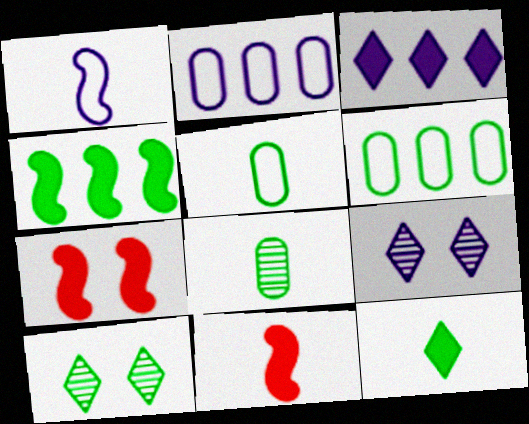[[2, 10, 11], 
[4, 5, 10], 
[6, 9, 11]]